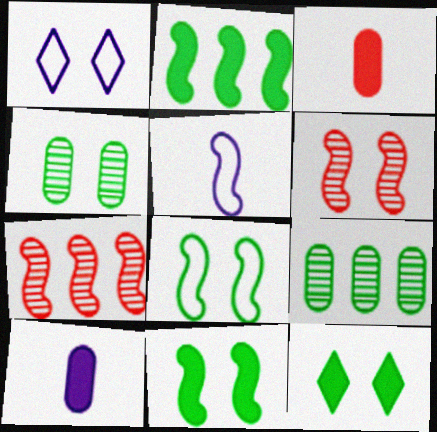[[2, 5, 6], 
[4, 8, 12], 
[5, 7, 11]]